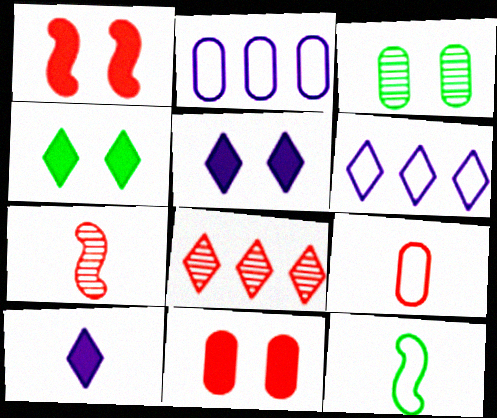[[1, 8, 9], 
[2, 4, 7]]